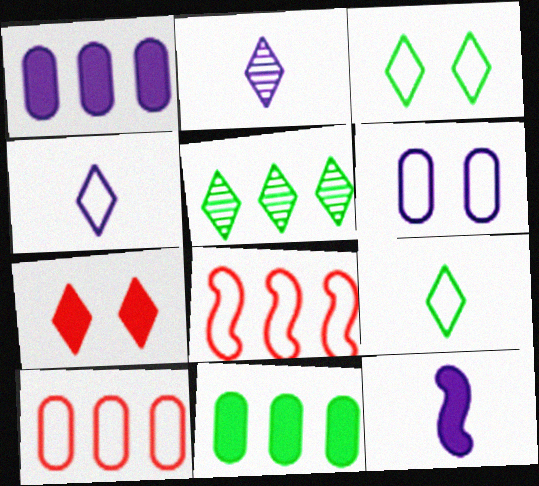[[1, 5, 8], 
[4, 5, 7], 
[6, 8, 9], 
[7, 11, 12]]